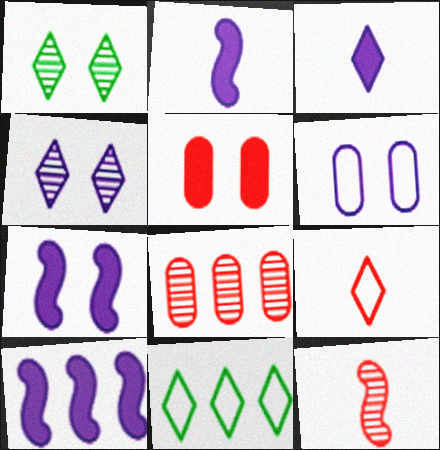[[2, 7, 10], 
[4, 6, 7], 
[8, 10, 11]]